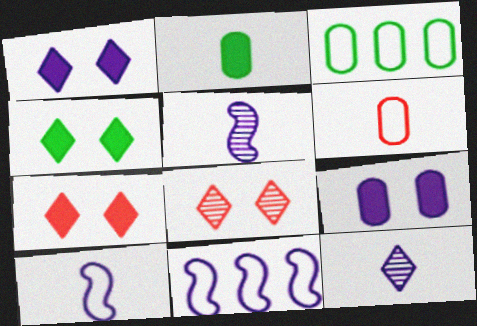[[1, 4, 7], 
[2, 8, 11], 
[3, 5, 7], 
[9, 11, 12]]